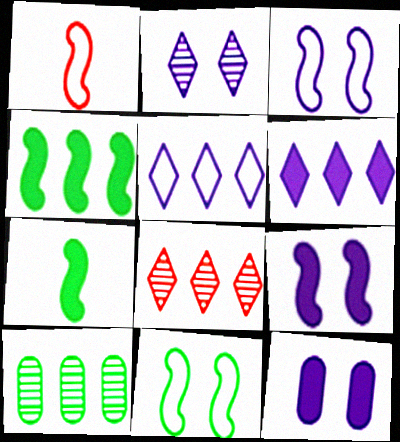[[2, 3, 12]]